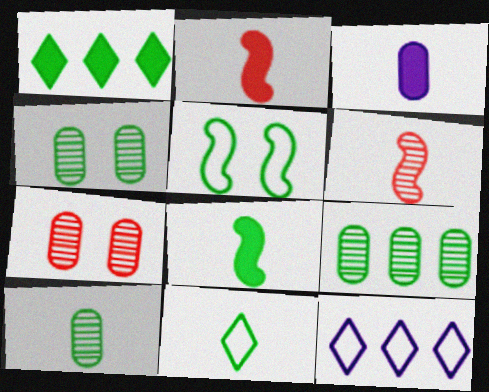[[1, 5, 10], 
[2, 4, 12], 
[3, 6, 11], 
[4, 9, 10], 
[7, 8, 12], 
[8, 10, 11]]